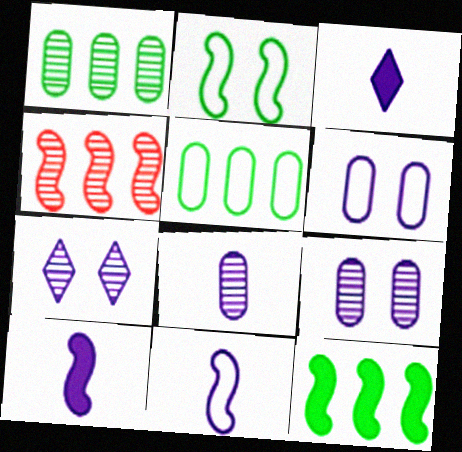[[2, 4, 10], 
[3, 8, 11]]